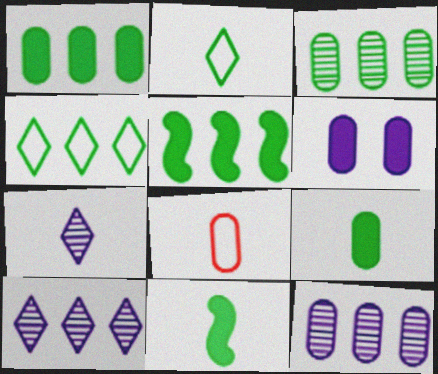[[3, 4, 5], 
[3, 6, 8], 
[7, 8, 11]]